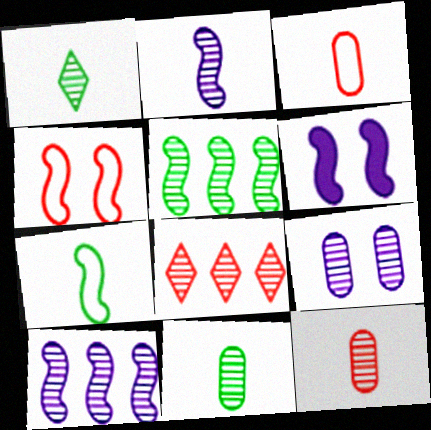[[1, 2, 12]]